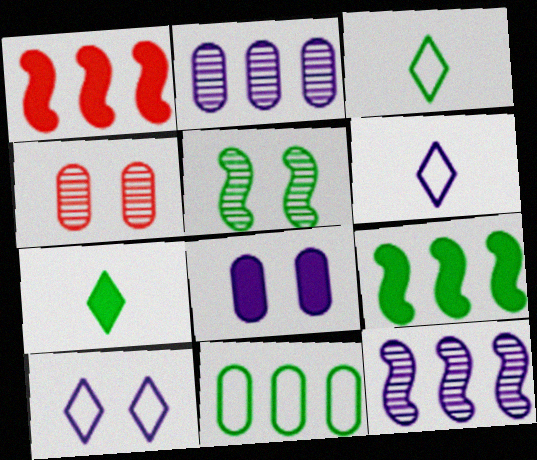[[1, 7, 8], 
[4, 6, 9], 
[5, 7, 11], 
[6, 8, 12]]